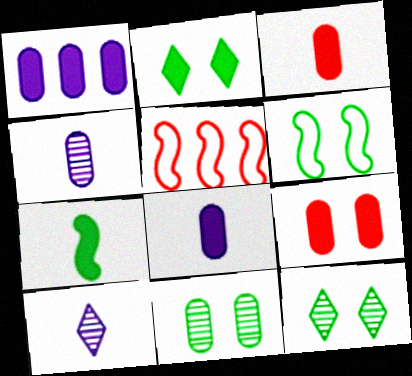[[2, 4, 5], 
[2, 6, 11], 
[5, 8, 12]]